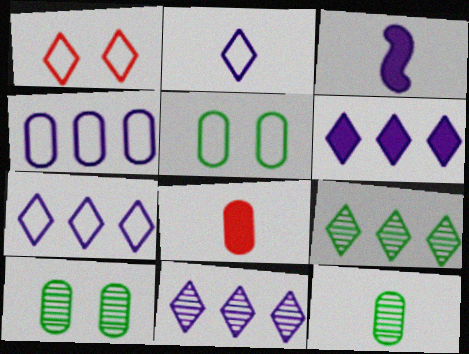[[4, 8, 10], 
[6, 7, 11]]